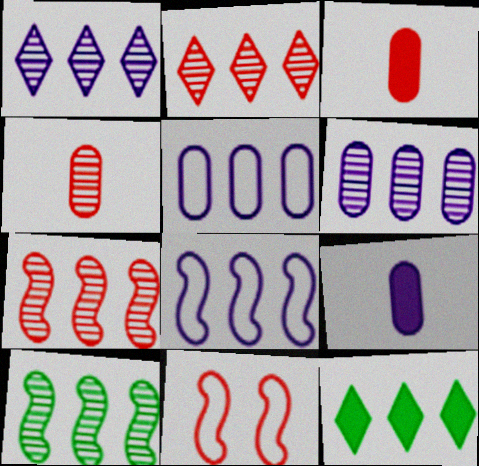[[2, 3, 11], 
[2, 6, 10], 
[5, 7, 12]]